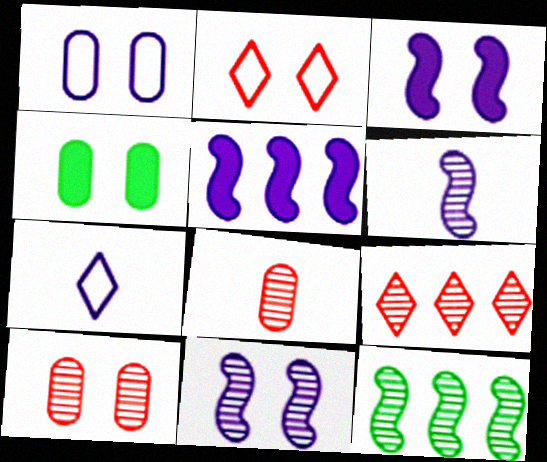[[1, 4, 10], 
[2, 4, 11]]